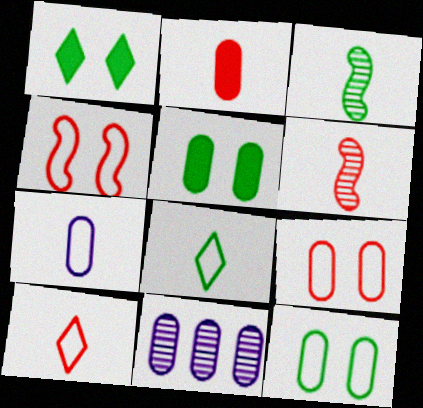[[2, 6, 10], 
[2, 11, 12]]